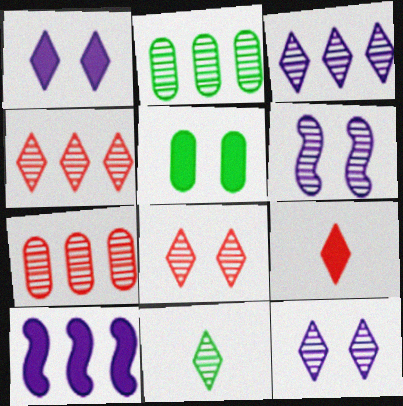[[3, 8, 11], 
[4, 11, 12], 
[5, 9, 10], 
[6, 7, 11]]